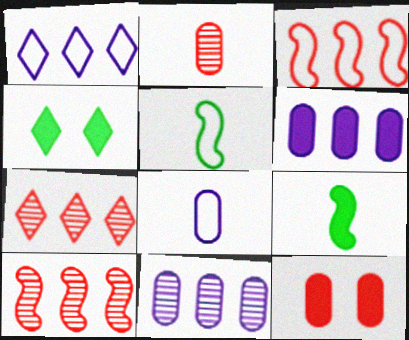[[4, 8, 10]]